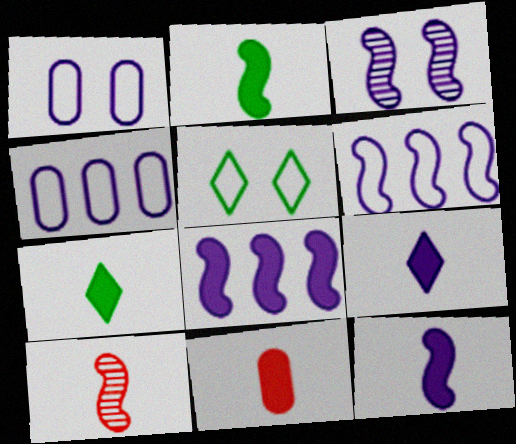[[2, 9, 11], 
[3, 4, 9], 
[3, 6, 12], 
[7, 11, 12]]